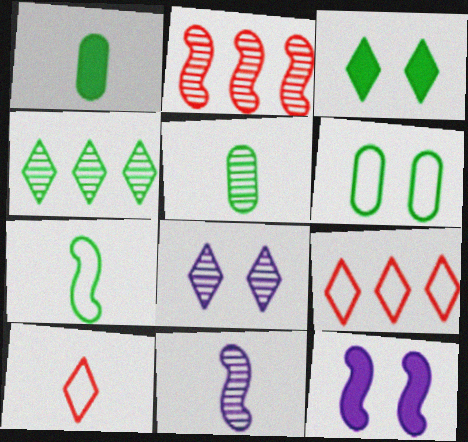[[1, 10, 11], 
[2, 5, 8], 
[2, 7, 12], 
[5, 9, 12]]